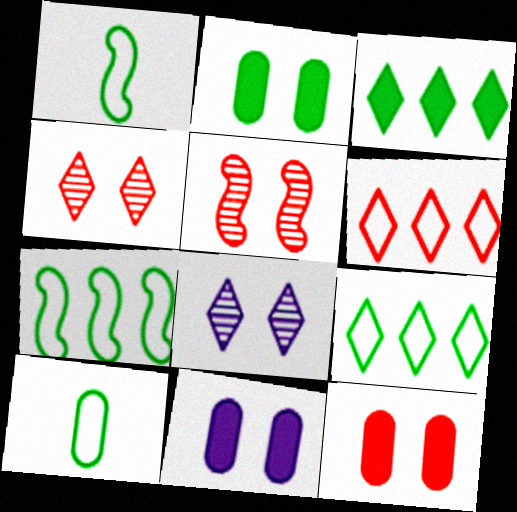[[2, 11, 12]]